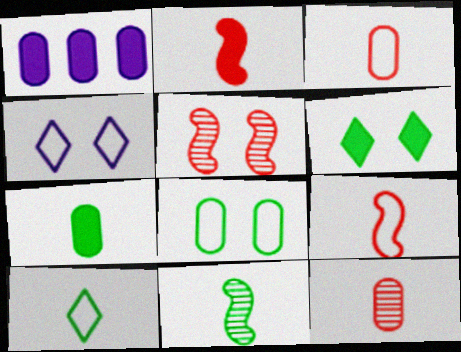[[1, 2, 6], 
[1, 5, 10], 
[1, 8, 12], 
[7, 10, 11]]